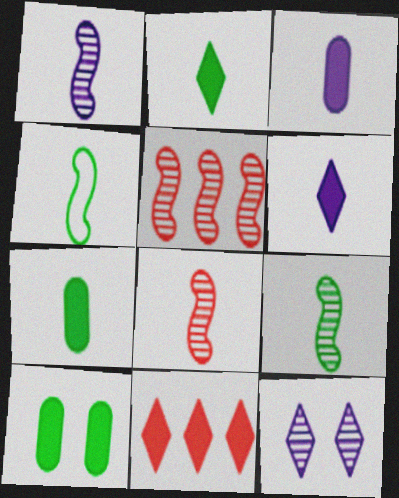[[1, 8, 9]]